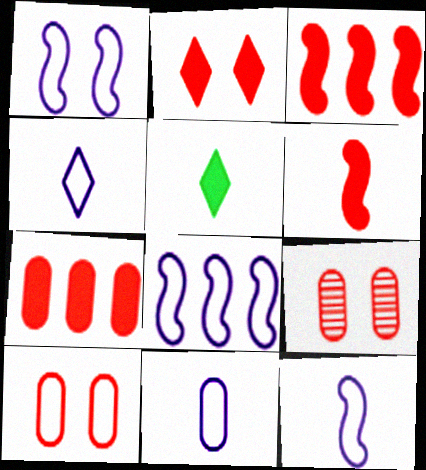[[1, 8, 12], 
[2, 6, 7], 
[4, 11, 12], 
[5, 8, 9]]